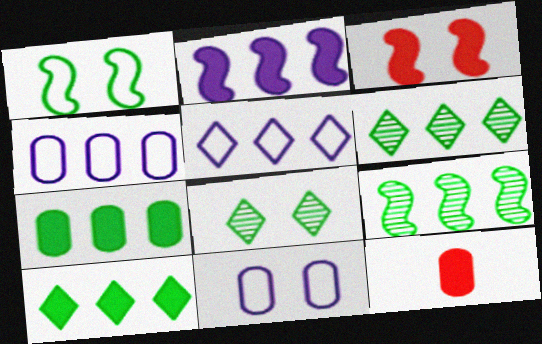[[3, 8, 11]]